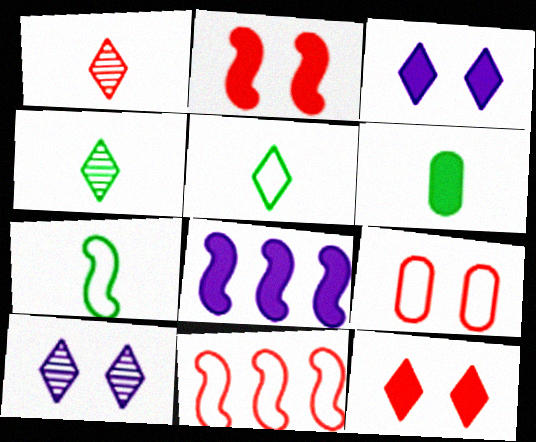[[4, 6, 7], 
[4, 8, 9], 
[6, 8, 12], 
[6, 10, 11]]